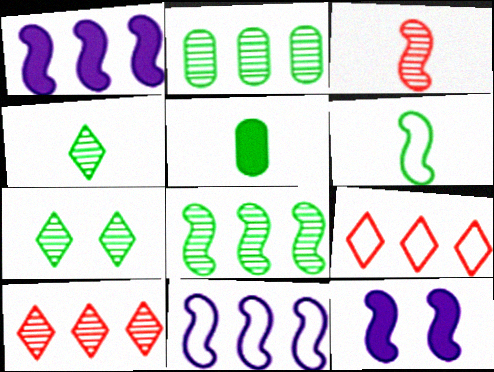[[1, 2, 9], 
[4, 5, 6]]